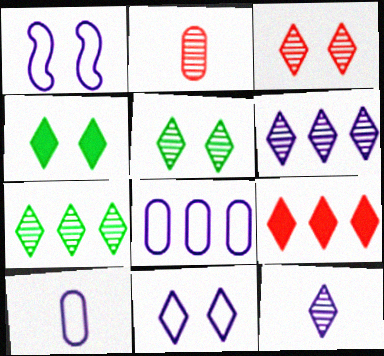[[3, 4, 11], 
[3, 7, 12]]